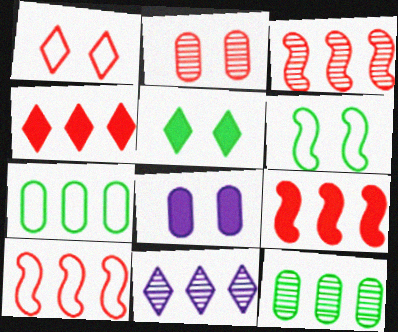[[3, 9, 10], 
[3, 11, 12], 
[7, 9, 11]]